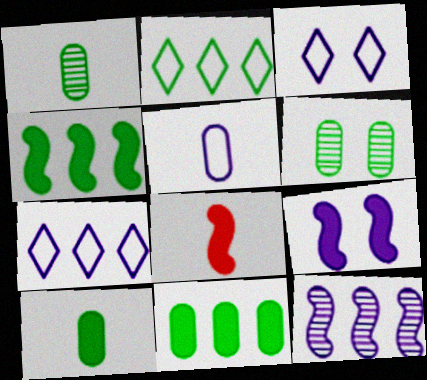[[4, 8, 9], 
[6, 7, 8]]